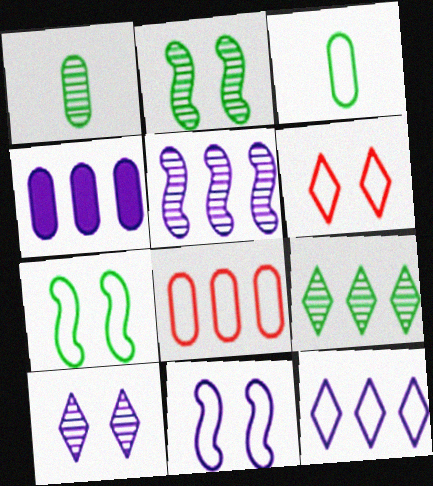[[1, 2, 9], 
[4, 5, 12]]